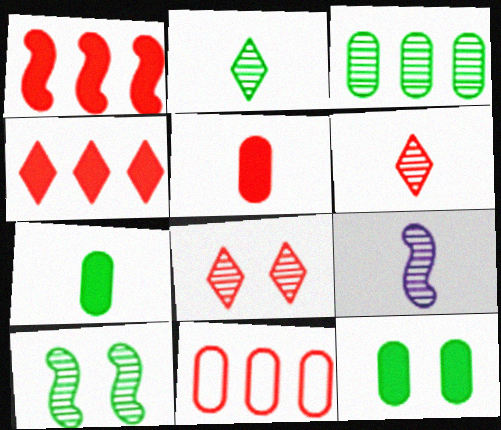[[2, 3, 10], 
[3, 8, 9]]